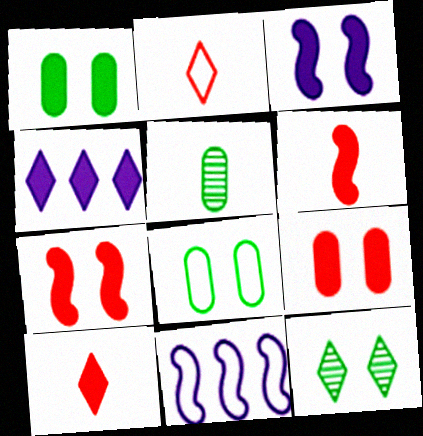[[1, 4, 6], 
[2, 4, 12], 
[2, 8, 11]]